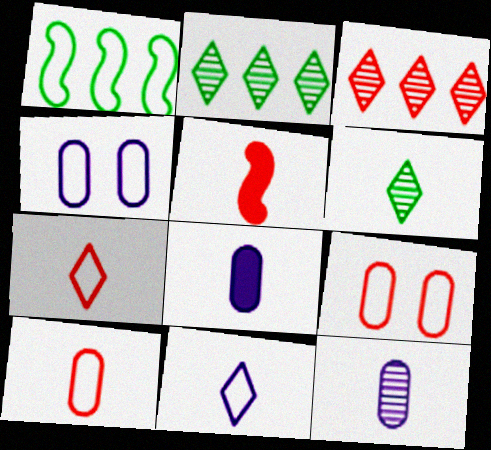[[1, 4, 7], 
[1, 9, 11], 
[2, 4, 5], 
[3, 5, 9]]